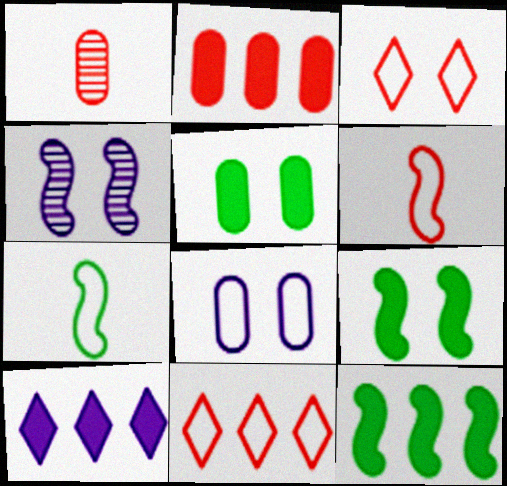[[2, 10, 12], 
[3, 4, 5], 
[4, 6, 12], 
[7, 8, 11]]